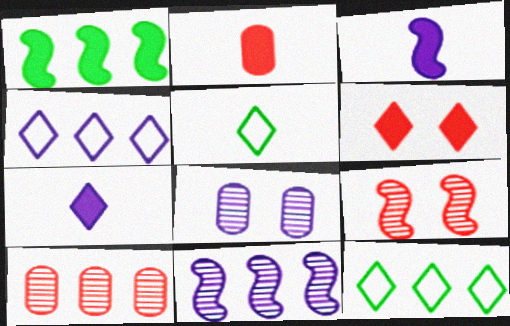[[1, 4, 10], 
[3, 4, 8]]